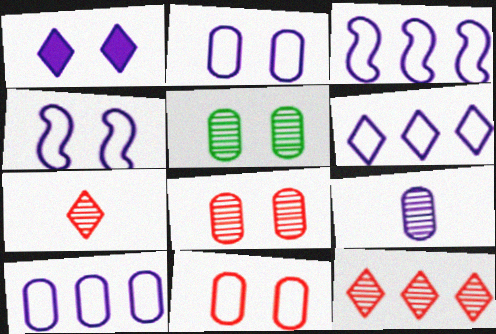[[1, 3, 9], 
[3, 6, 10]]